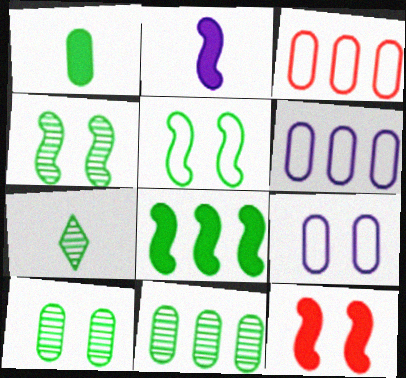[[2, 8, 12], 
[4, 7, 11], 
[6, 7, 12]]